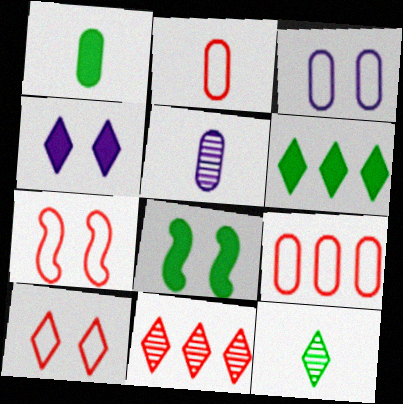[[1, 2, 5], 
[1, 6, 8], 
[5, 6, 7]]